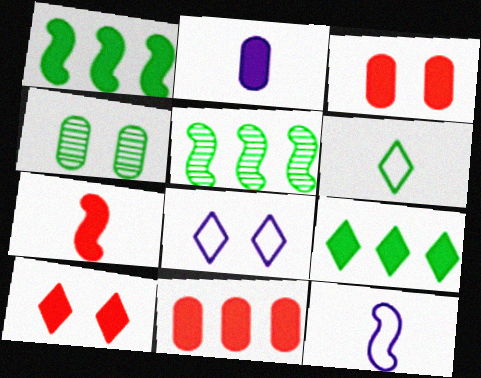[[1, 2, 10], 
[1, 4, 6], 
[7, 10, 11]]